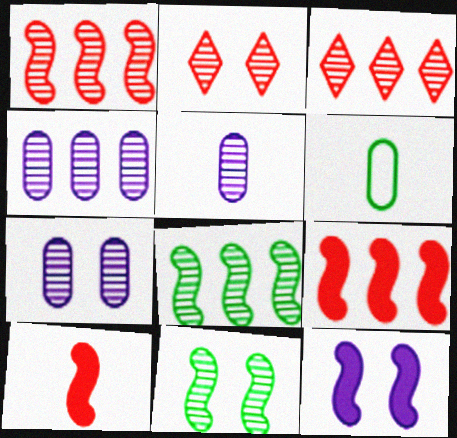[[2, 5, 8], 
[2, 7, 11], 
[3, 4, 8], 
[3, 5, 11], 
[3, 6, 12], 
[4, 5, 7]]